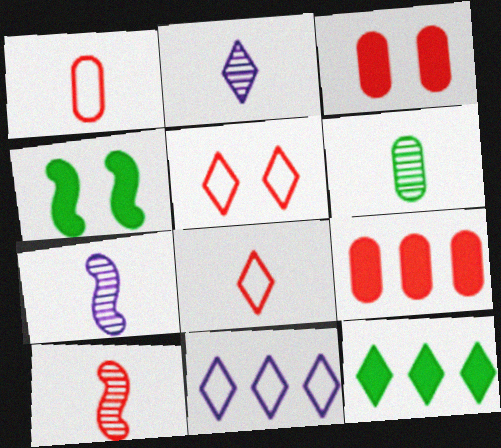[[2, 5, 12], 
[2, 6, 10], 
[5, 9, 10]]